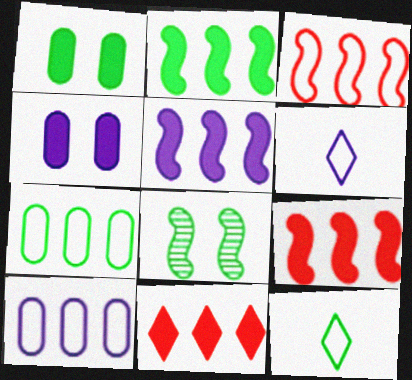[[2, 5, 9]]